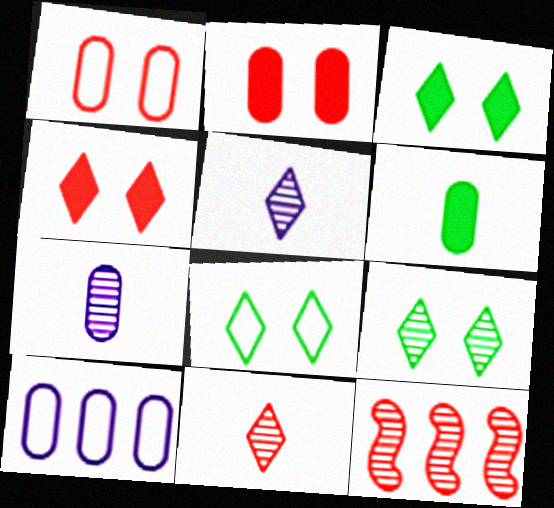[[3, 8, 9], 
[7, 9, 12]]